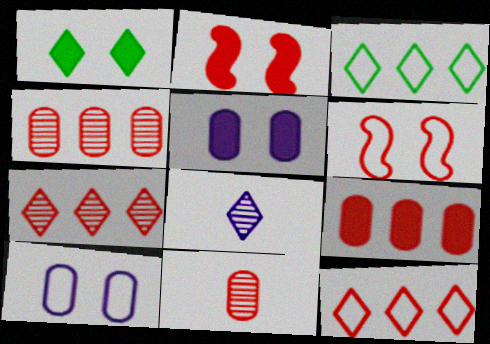[[1, 2, 5], 
[1, 8, 12], 
[2, 11, 12]]